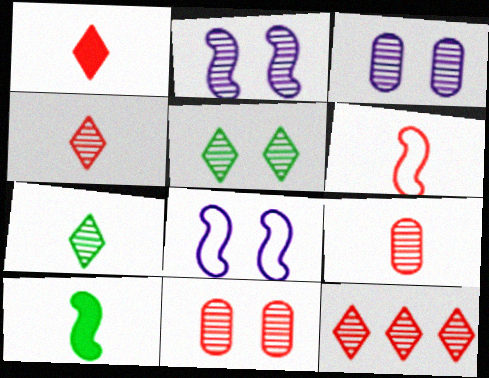[[1, 6, 9], 
[2, 5, 11]]